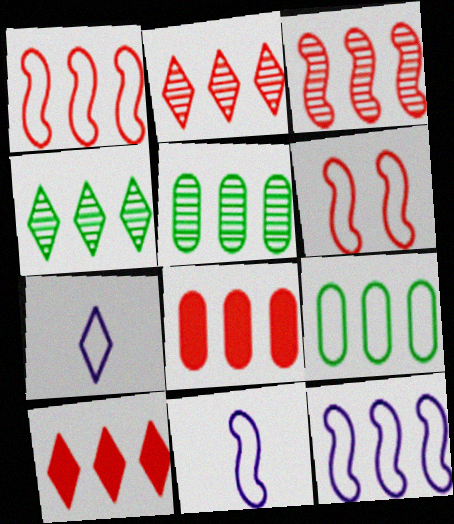[[1, 2, 8], 
[4, 8, 12], 
[5, 10, 12], 
[6, 7, 9]]